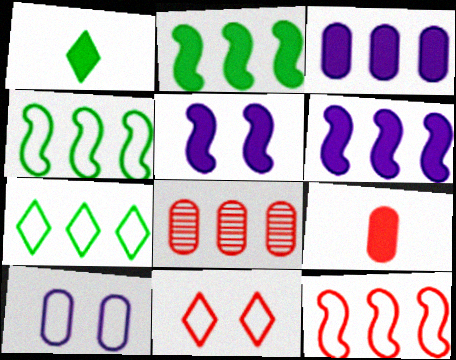[[6, 7, 8]]